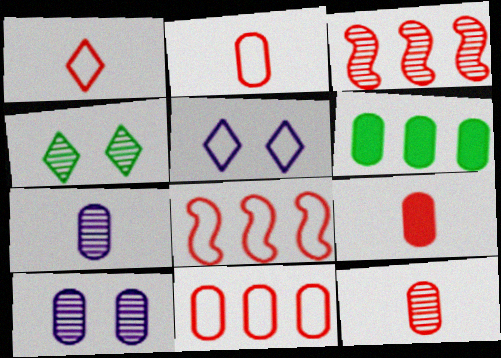[[2, 6, 10], 
[2, 9, 12], 
[3, 4, 7]]